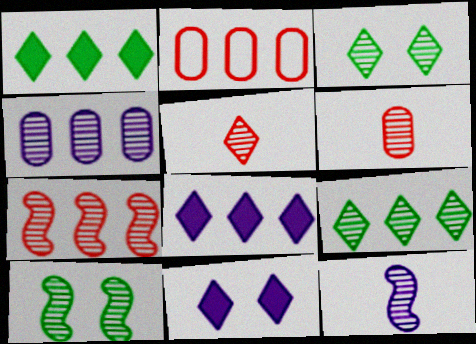[[4, 5, 10], 
[4, 7, 9], 
[7, 10, 12]]